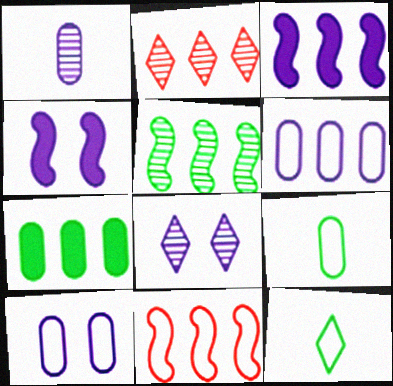[[2, 4, 9], 
[3, 5, 11], 
[4, 8, 10], 
[10, 11, 12]]